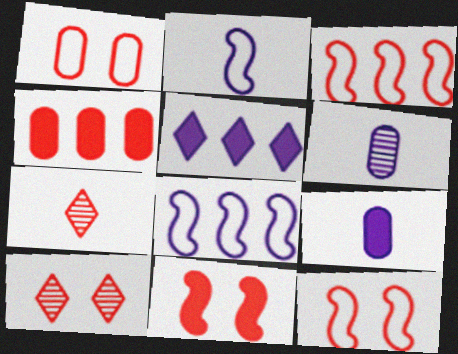[[1, 10, 11], 
[4, 7, 12]]